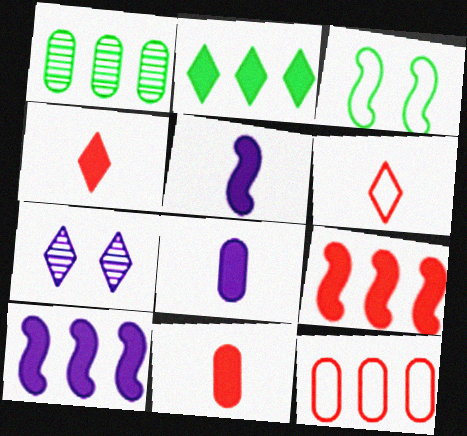[[2, 6, 7]]